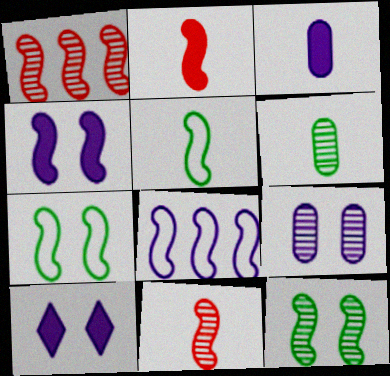[[1, 4, 5], 
[2, 8, 12]]